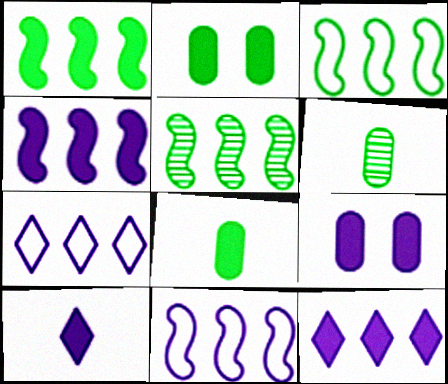[[1, 3, 5], 
[4, 9, 10]]